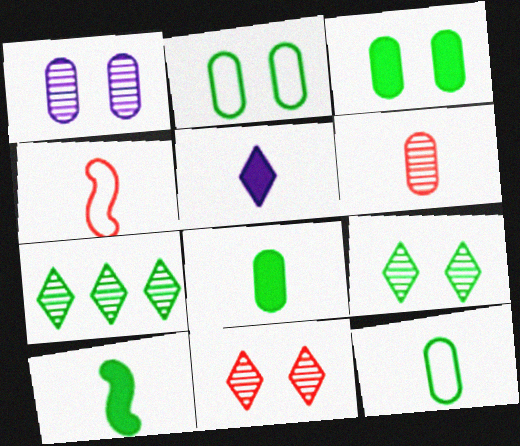[[2, 7, 10]]